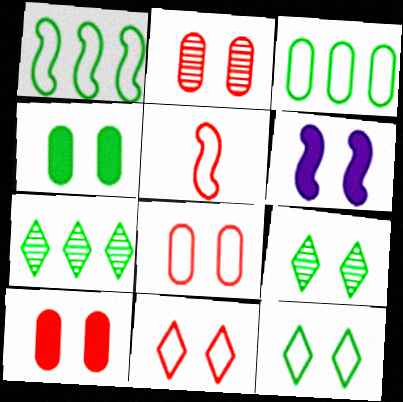[[2, 6, 12], 
[2, 8, 10], 
[6, 8, 9]]